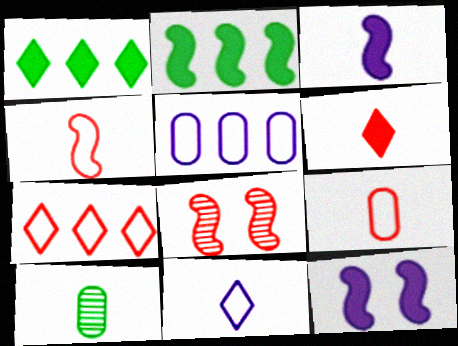[[7, 10, 12]]